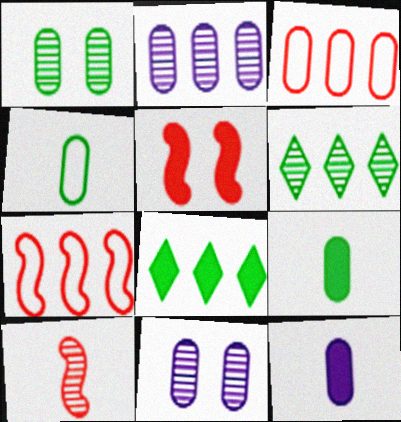[[1, 3, 12], 
[2, 7, 8], 
[3, 9, 11], 
[5, 7, 10], 
[5, 8, 12], 
[6, 10, 11]]